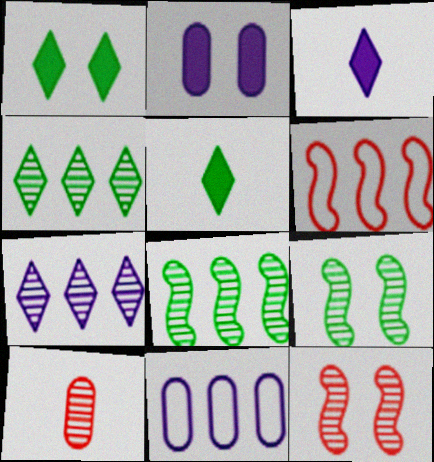[[5, 11, 12], 
[7, 9, 10]]